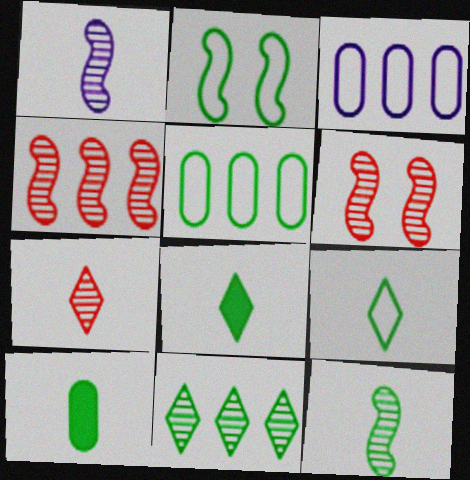[[2, 5, 9], 
[2, 10, 11], 
[3, 6, 8], 
[9, 10, 12]]